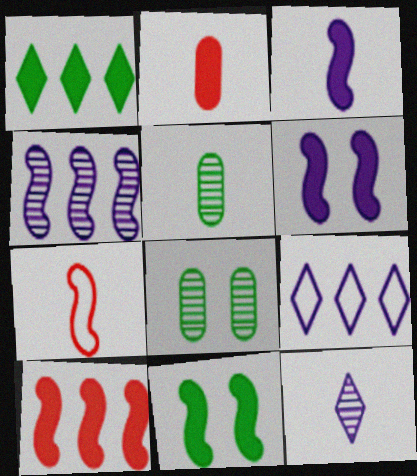[[1, 2, 6], 
[3, 10, 11], 
[4, 7, 11]]